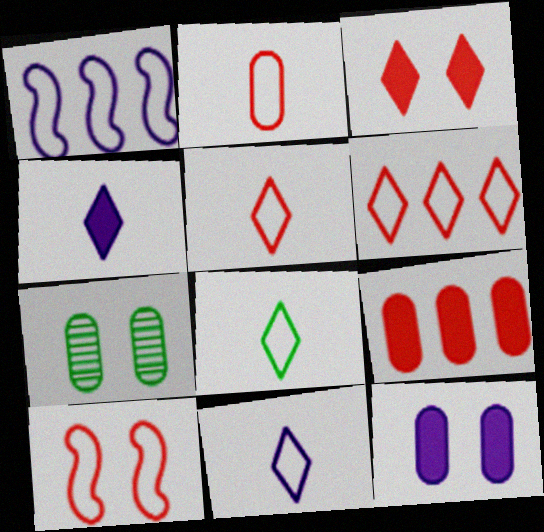[[2, 6, 10], 
[5, 8, 11]]